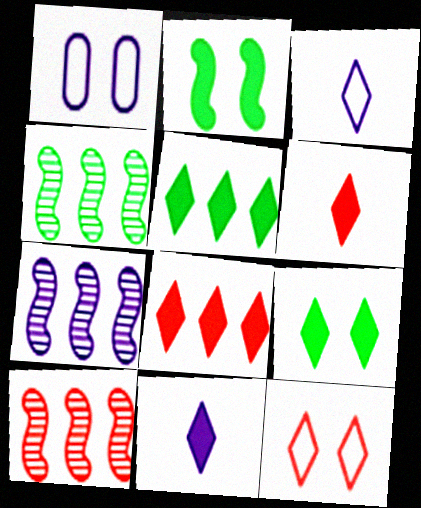[[1, 4, 6], 
[1, 7, 11], 
[4, 7, 10], 
[8, 9, 11]]